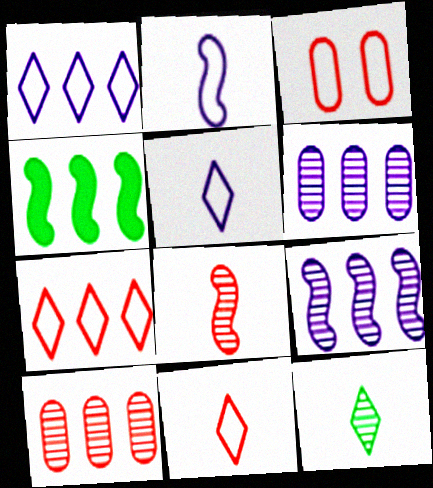[[1, 4, 10], 
[4, 6, 7]]